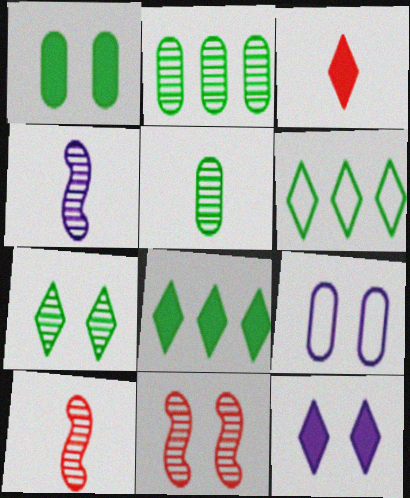[[3, 8, 12], 
[8, 9, 10]]